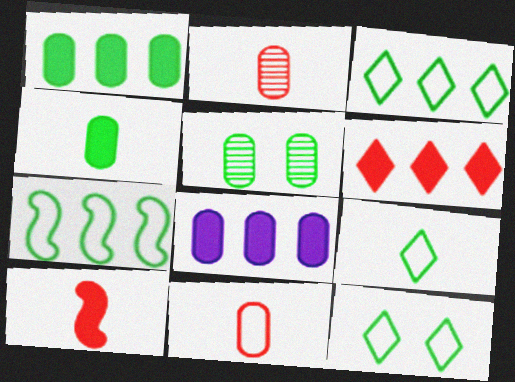[[3, 9, 12], 
[5, 8, 11]]